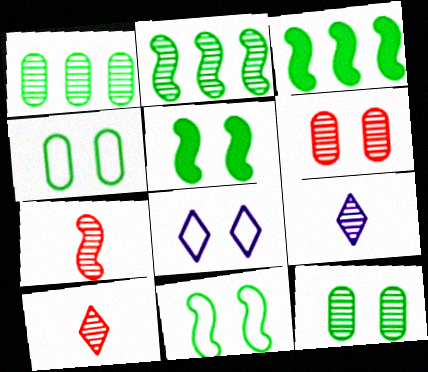[[2, 6, 9], 
[5, 6, 8]]